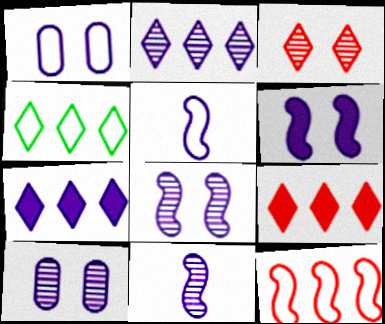[[1, 7, 11], 
[2, 4, 9], 
[2, 10, 11], 
[5, 7, 10]]